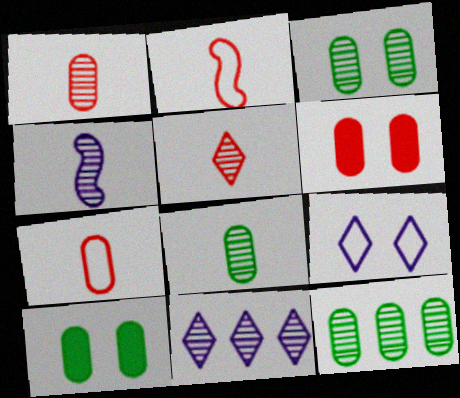[[2, 10, 11], 
[3, 8, 12], 
[4, 5, 8]]